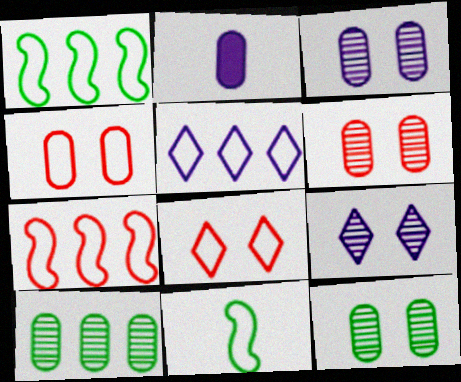[[2, 4, 10], 
[3, 6, 12], 
[4, 5, 11]]